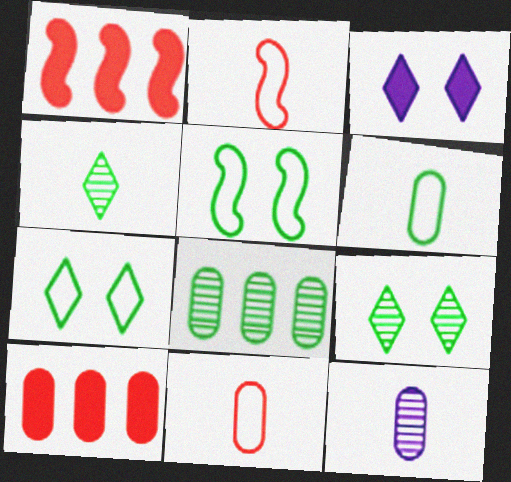[[1, 7, 12], 
[2, 3, 8]]